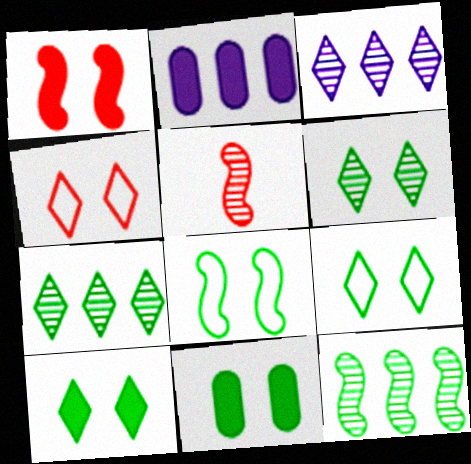[[2, 5, 9], 
[6, 8, 11], 
[6, 9, 10]]